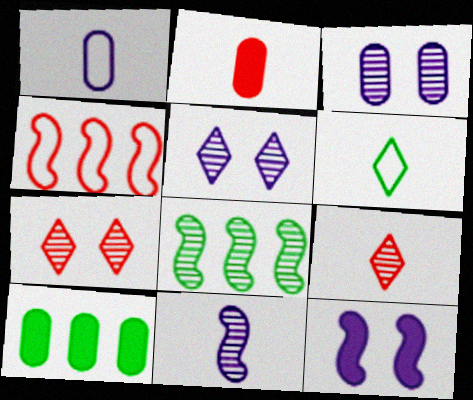[[2, 4, 7], 
[2, 6, 11], 
[3, 8, 9]]